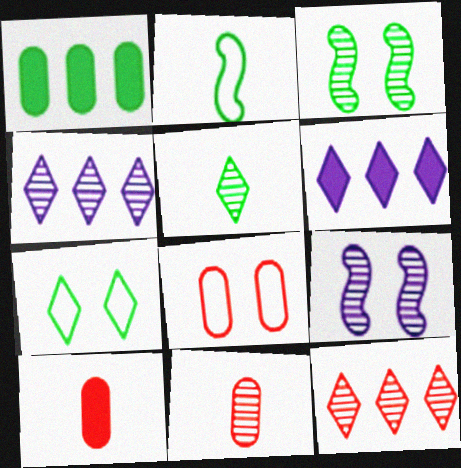[[3, 4, 11]]